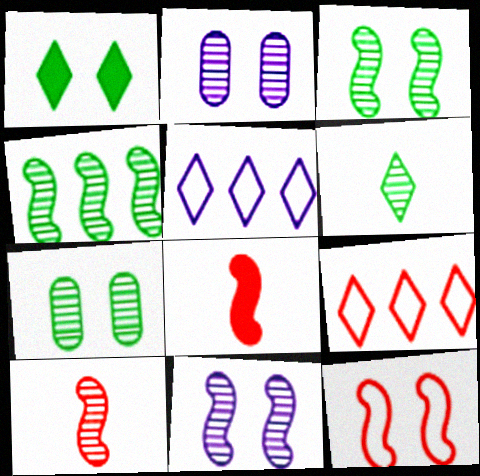[[1, 2, 12], 
[4, 6, 7], 
[4, 10, 11], 
[5, 7, 8]]